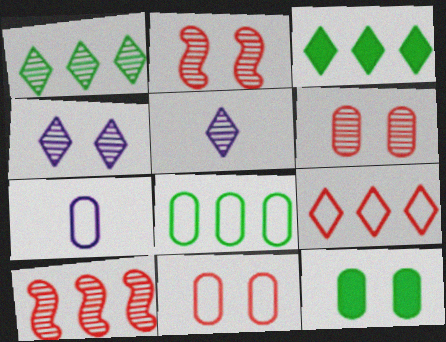[[2, 3, 7], 
[7, 8, 11]]